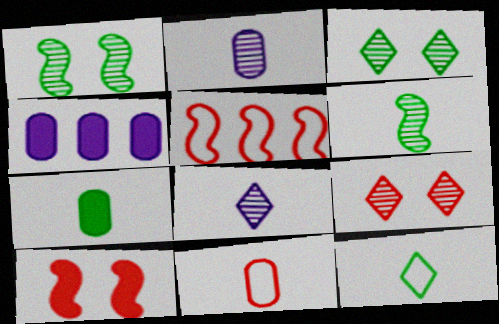[[2, 7, 11], 
[6, 7, 12]]